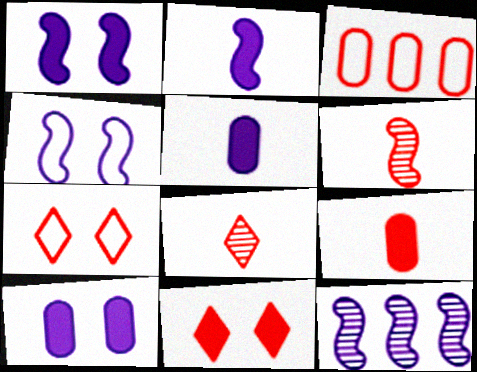[[2, 4, 12], 
[3, 6, 11]]